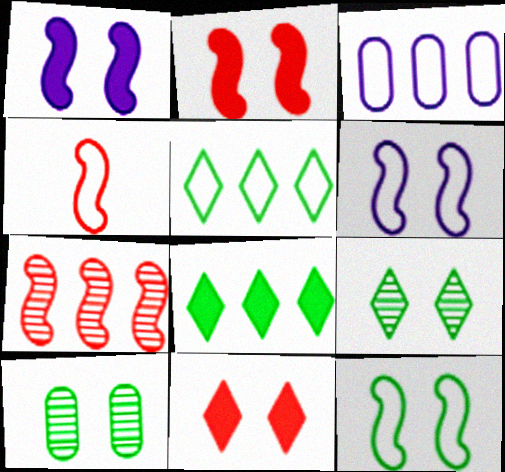[[2, 4, 7], 
[3, 7, 8], 
[6, 10, 11]]